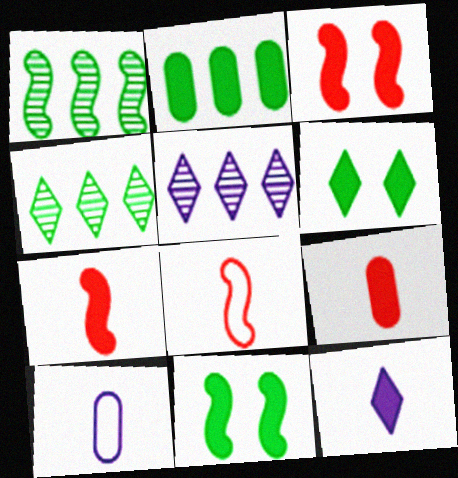[[2, 3, 12], 
[3, 4, 10]]